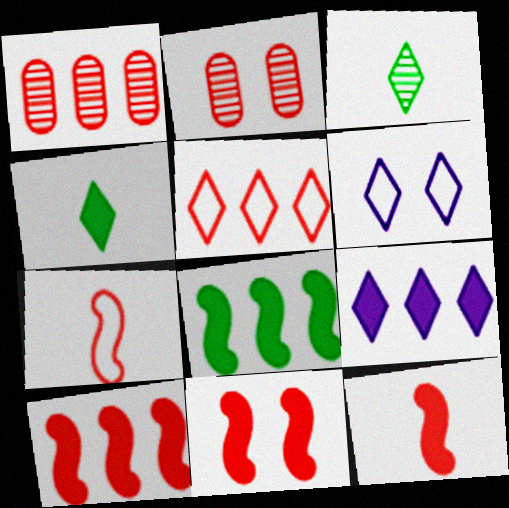[[1, 5, 10], 
[2, 5, 12], 
[10, 11, 12]]